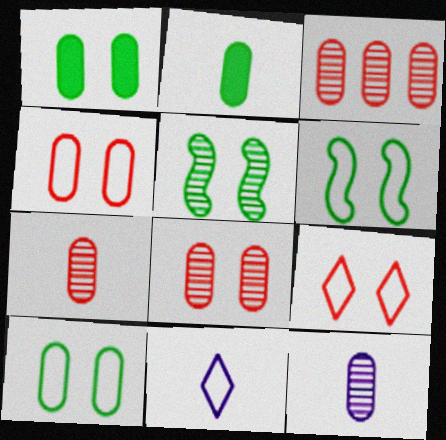[[3, 7, 8]]